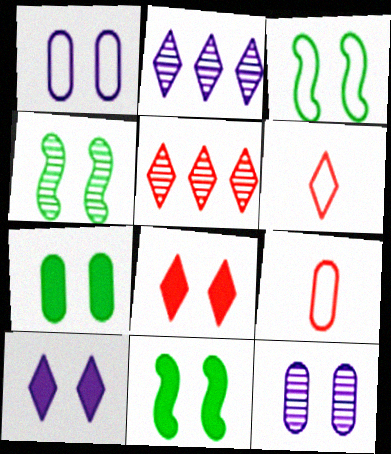[[1, 4, 8], 
[2, 9, 11], 
[3, 4, 11], 
[3, 8, 12], 
[5, 6, 8]]